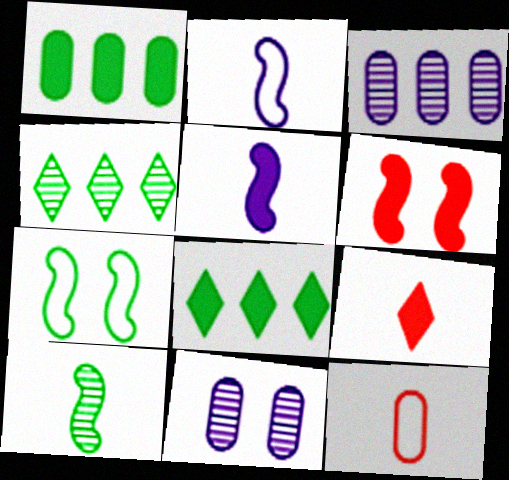[[1, 11, 12], 
[3, 7, 9]]